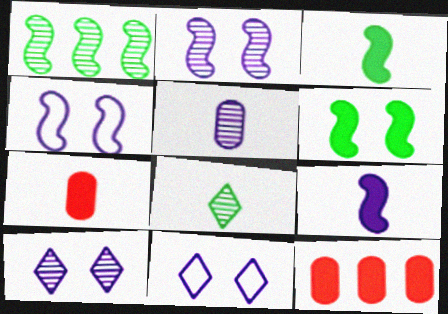[[1, 7, 11], 
[4, 8, 12]]